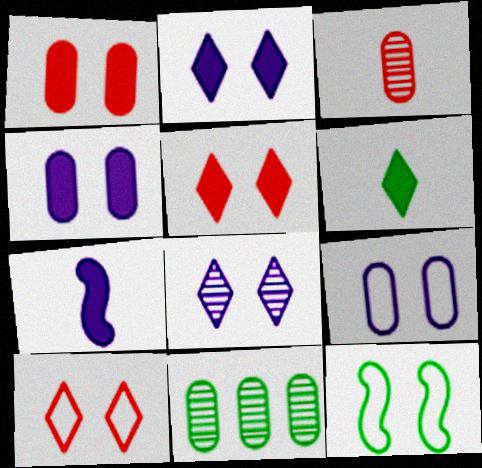[[1, 8, 12], 
[6, 11, 12], 
[7, 10, 11], 
[9, 10, 12]]